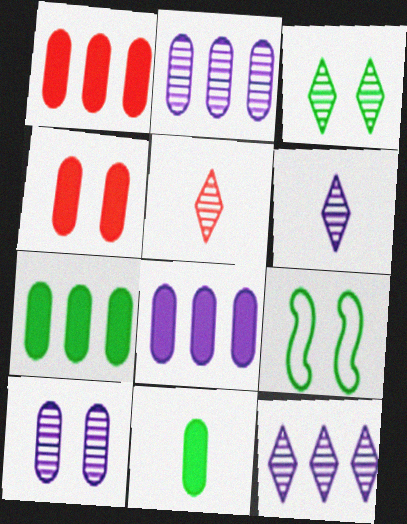[[1, 6, 9], 
[1, 7, 8], 
[3, 5, 12], 
[4, 8, 11], 
[5, 8, 9]]